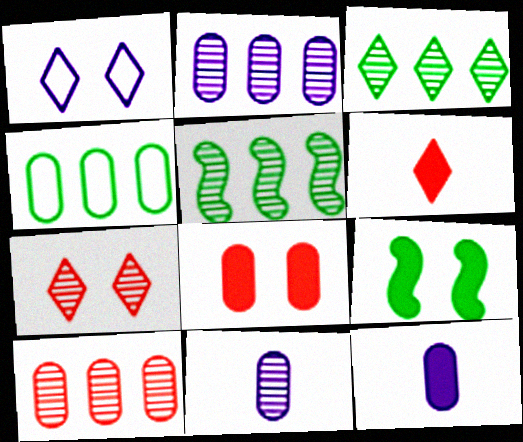[[1, 3, 6], 
[4, 8, 11], 
[5, 7, 11]]